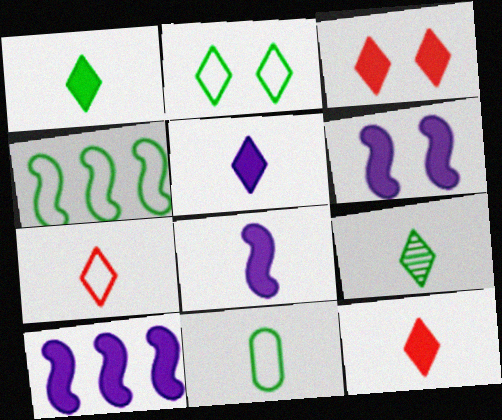[[1, 5, 12], 
[2, 4, 11], 
[5, 7, 9], 
[6, 8, 10]]